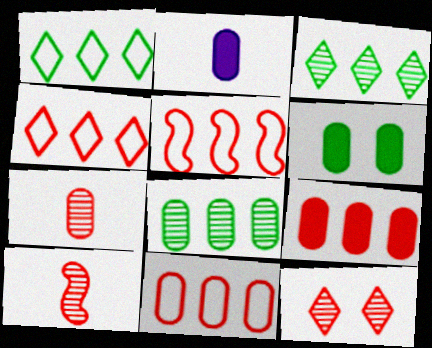[[2, 6, 9], 
[4, 5, 11]]